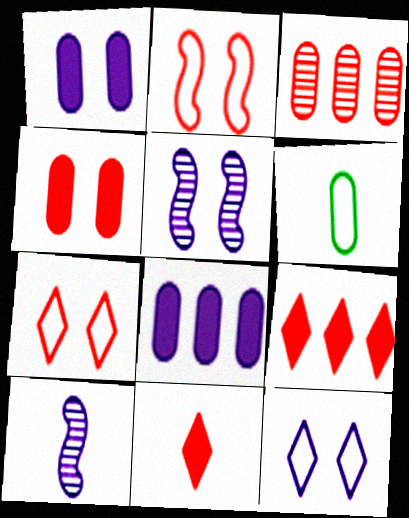[[1, 3, 6], 
[1, 5, 12], 
[2, 3, 11], 
[5, 6, 9], 
[6, 10, 11], 
[8, 10, 12]]